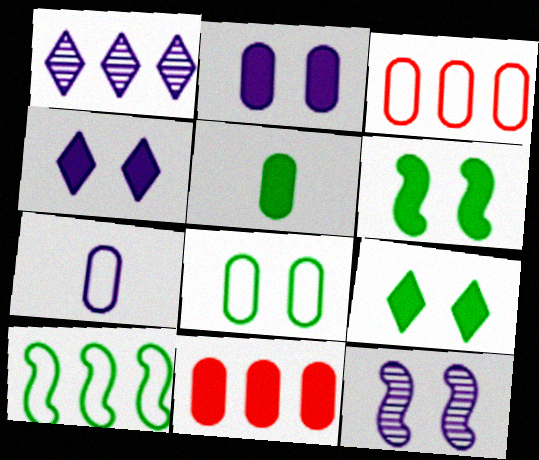[[1, 10, 11], 
[2, 5, 11], 
[3, 7, 8]]